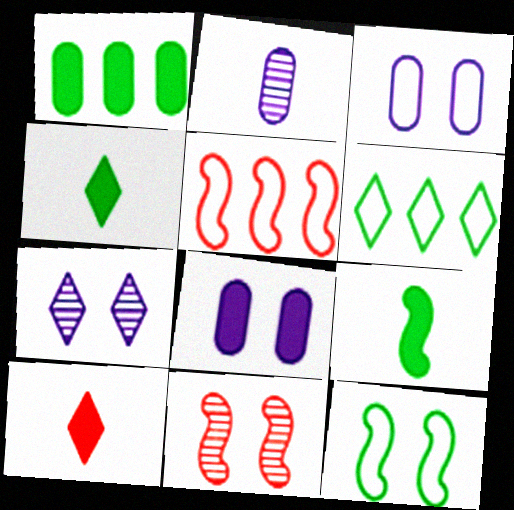[[6, 7, 10]]